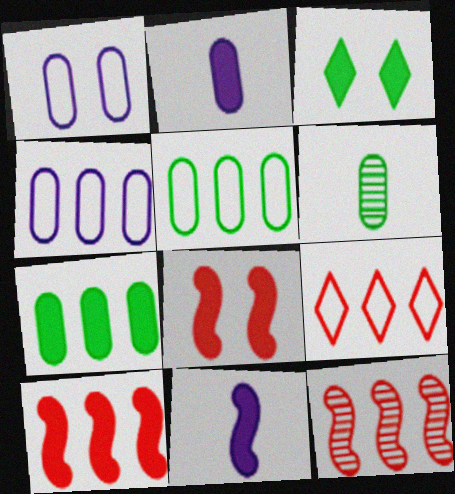[[2, 3, 10]]